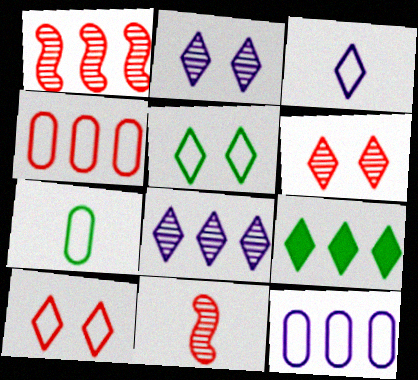[[1, 9, 12], 
[3, 6, 9]]